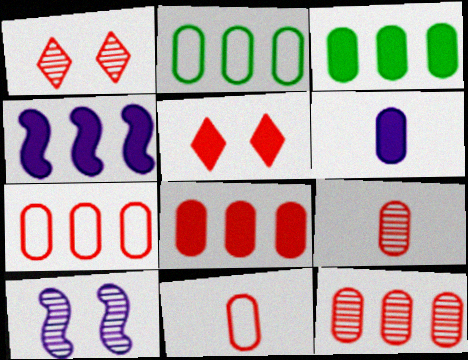[[7, 8, 12]]